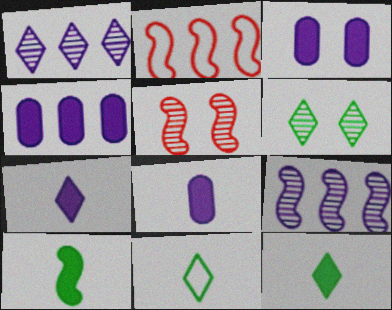[[2, 6, 8], 
[3, 4, 8], 
[4, 5, 11]]